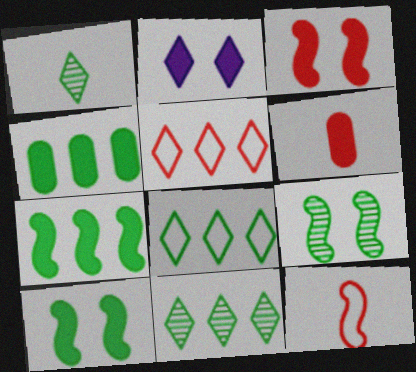[[1, 2, 5], 
[2, 6, 7]]